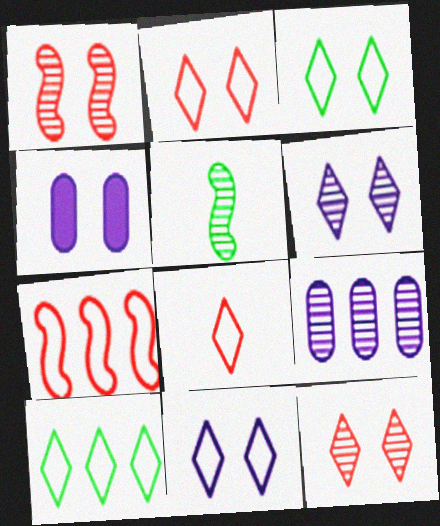[[1, 3, 4], 
[2, 3, 11], 
[5, 9, 12], 
[8, 10, 11]]